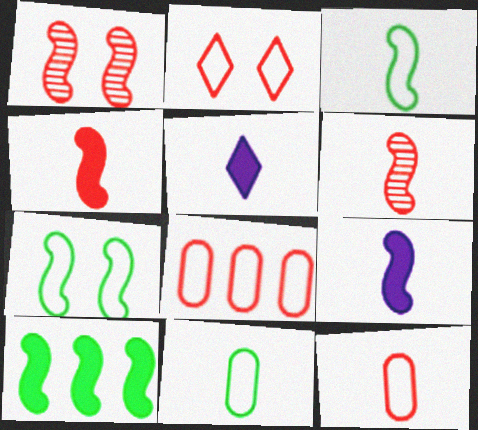[[3, 6, 9], 
[5, 6, 11]]